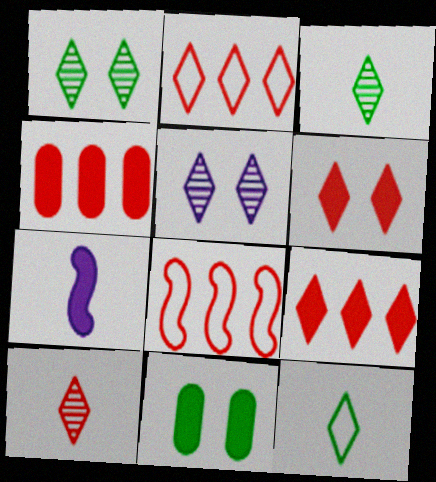[[2, 6, 10], 
[5, 9, 12], 
[7, 9, 11]]